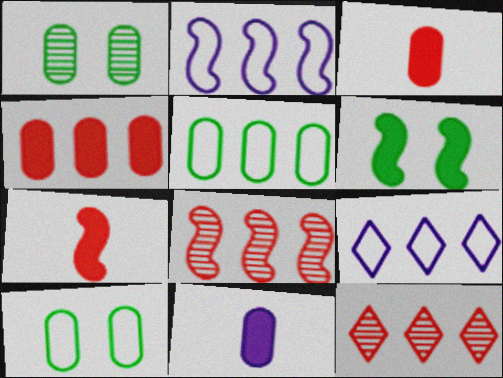[[1, 7, 9]]